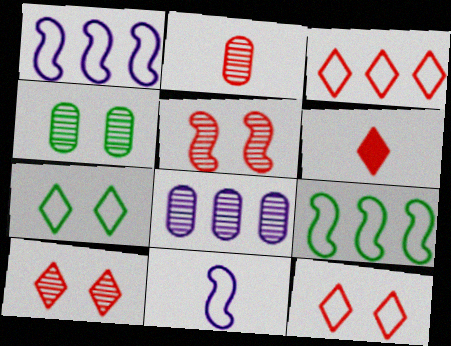[[1, 4, 6], 
[2, 4, 8], 
[3, 6, 10]]